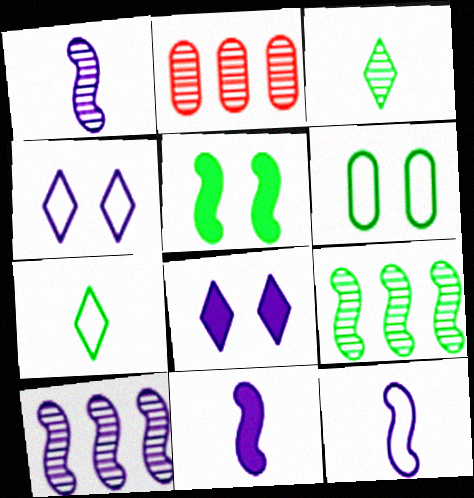[[1, 11, 12]]